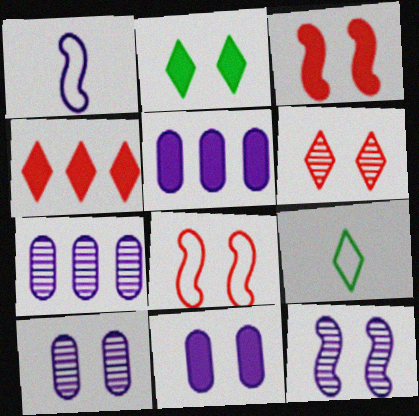[[2, 3, 11], 
[2, 8, 10], 
[3, 7, 9]]